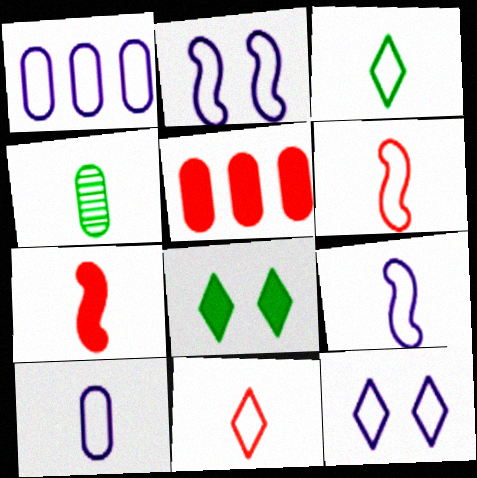[[1, 9, 12], 
[3, 6, 10]]